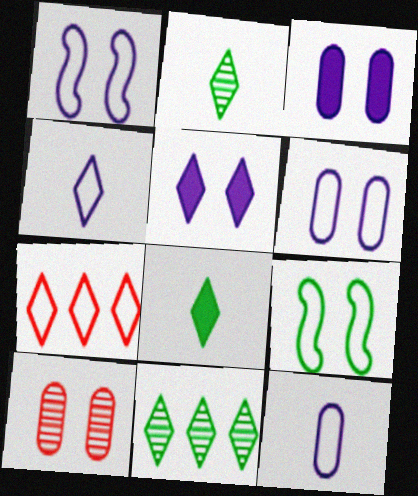[[2, 5, 7], 
[5, 9, 10], 
[7, 9, 12]]